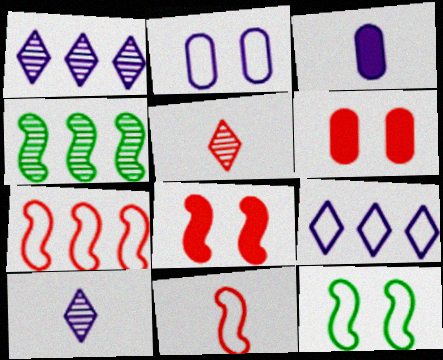[[5, 6, 7]]